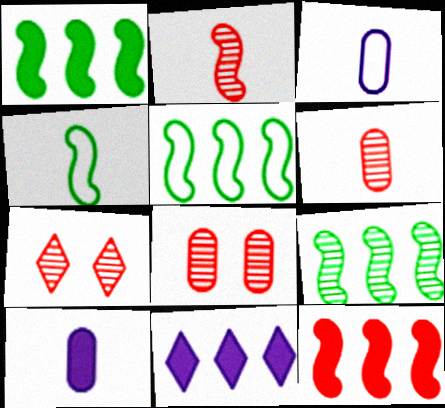[[1, 3, 7], 
[1, 5, 9], 
[4, 8, 11], 
[5, 7, 10]]